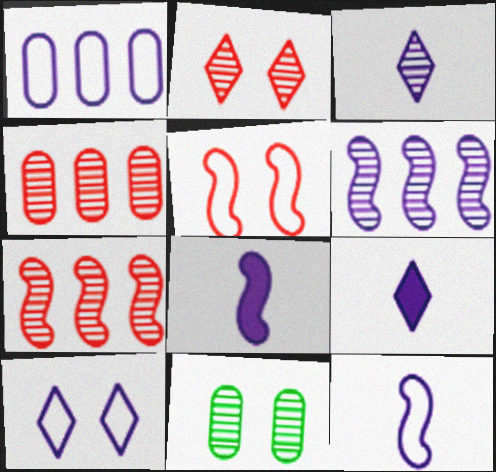[[1, 10, 12], 
[3, 7, 11]]